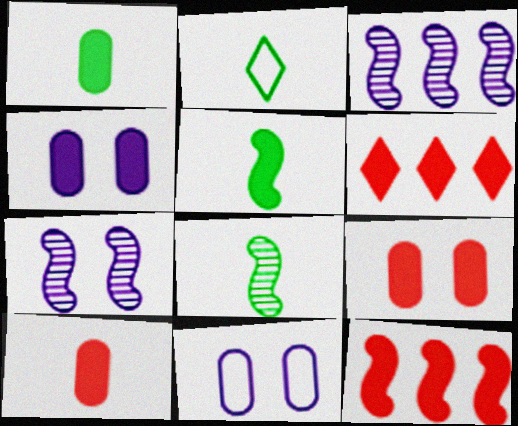[[1, 2, 8], 
[2, 3, 9], 
[4, 5, 6], 
[6, 8, 11]]